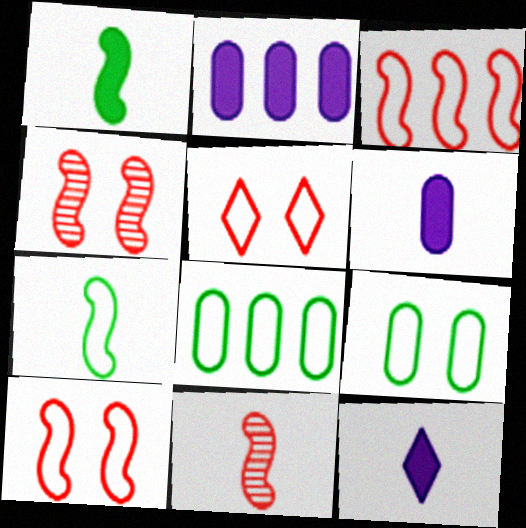[[4, 8, 12]]